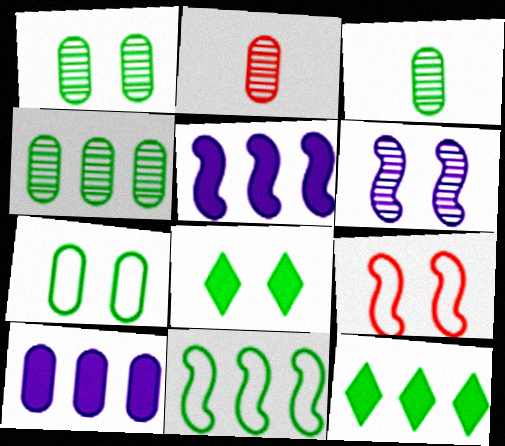[[1, 3, 4], 
[2, 7, 10], 
[3, 8, 11], 
[4, 11, 12]]